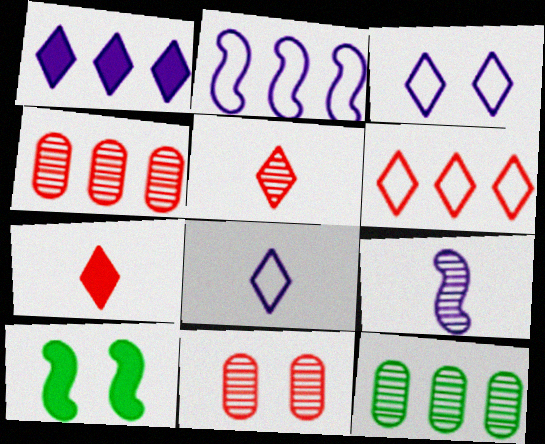[[3, 10, 11], 
[4, 8, 10]]